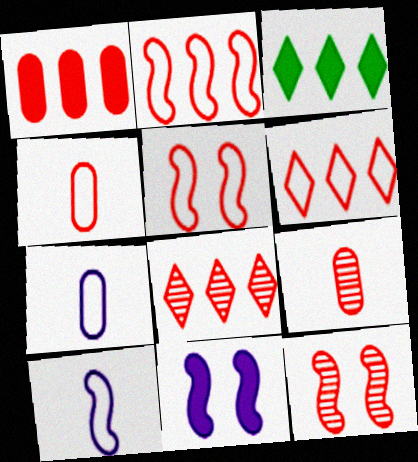[[1, 2, 8], 
[3, 7, 12], 
[4, 5, 6], 
[8, 9, 12]]